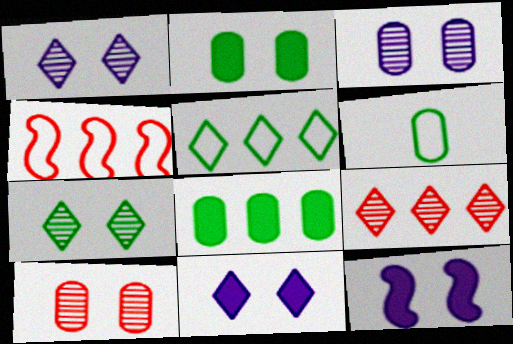[[6, 9, 12]]